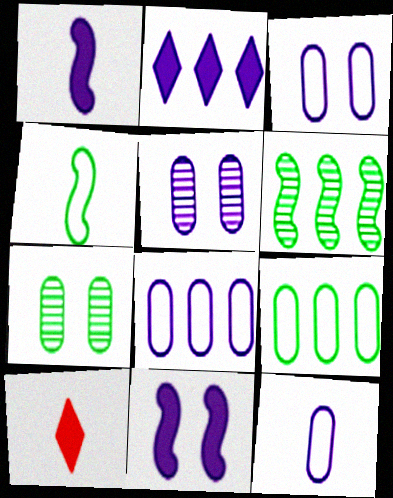[[3, 6, 10], 
[3, 8, 12]]